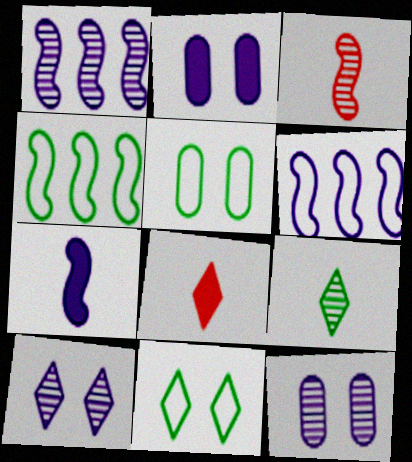[[1, 5, 8], 
[4, 8, 12]]